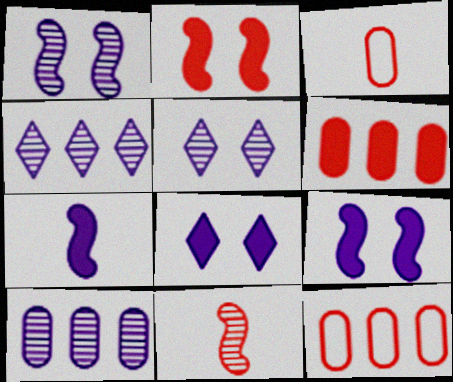[]